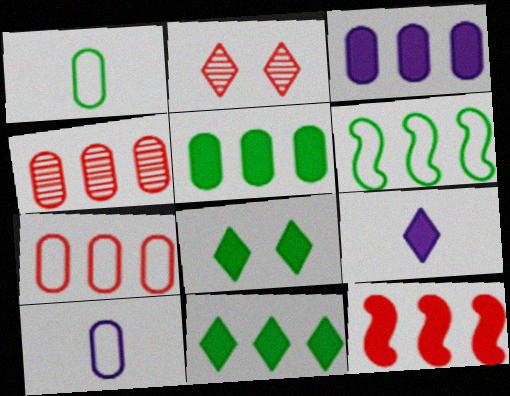[[3, 11, 12]]